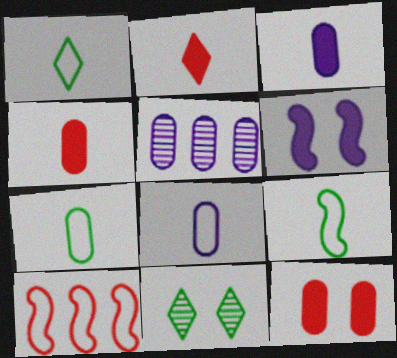[[1, 7, 9], 
[3, 10, 11], 
[5, 7, 12]]